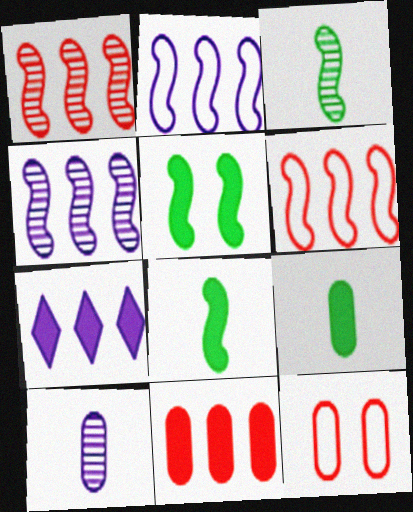[[3, 7, 12]]